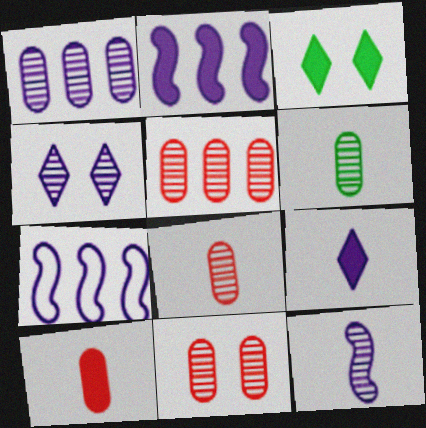[[1, 4, 12], 
[1, 6, 11], 
[2, 3, 10], 
[3, 7, 8], 
[5, 8, 11]]